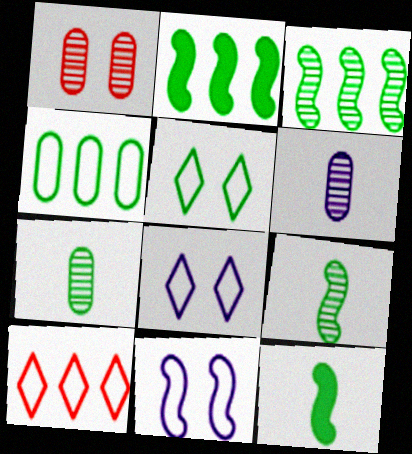[[2, 5, 7]]